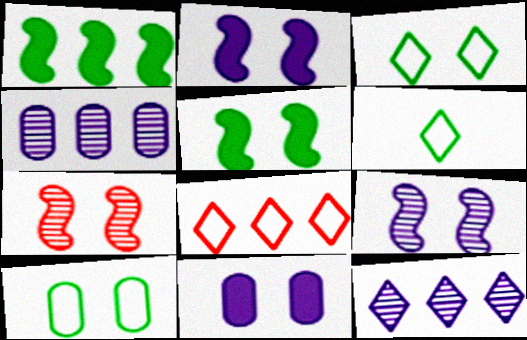[[1, 4, 8], 
[3, 7, 11]]